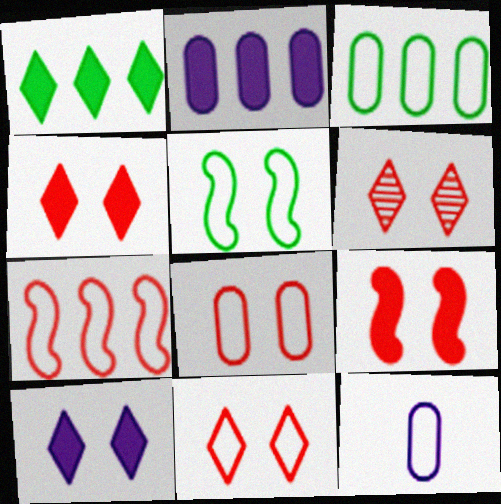[[3, 8, 12], 
[4, 6, 11], 
[6, 8, 9]]